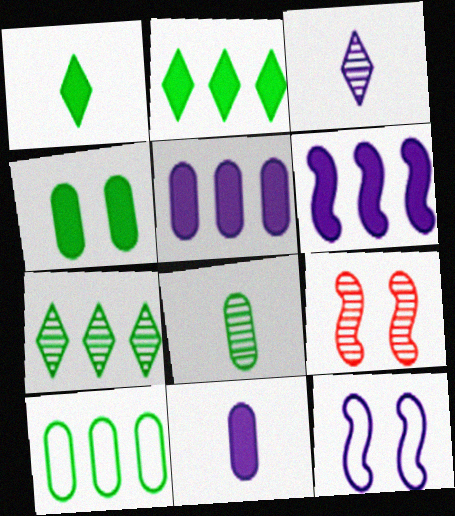[[3, 5, 12], 
[4, 8, 10]]